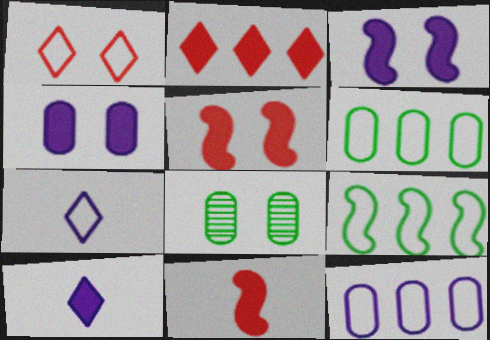[[1, 3, 8]]